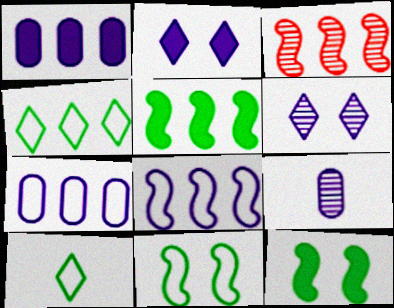[[1, 3, 4], 
[2, 8, 9], 
[3, 5, 8]]